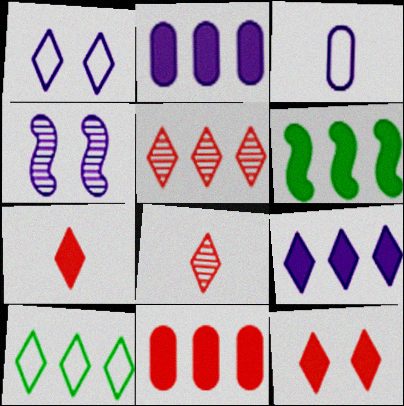[[3, 4, 9], 
[5, 9, 10], 
[6, 9, 11]]